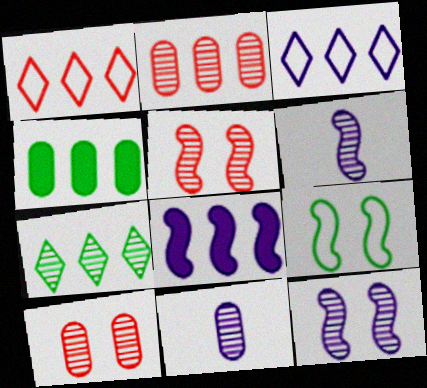[[5, 7, 11], 
[6, 7, 10]]